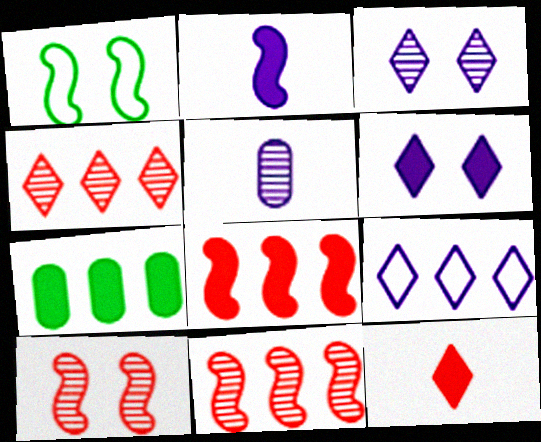[[1, 2, 11], 
[7, 9, 11]]